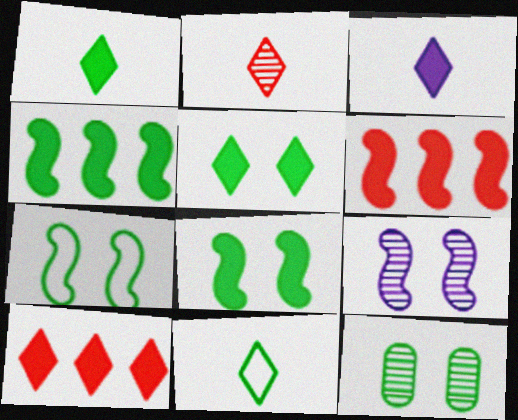[[2, 3, 11], 
[3, 5, 10], 
[4, 11, 12], 
[5, 7, 12]]